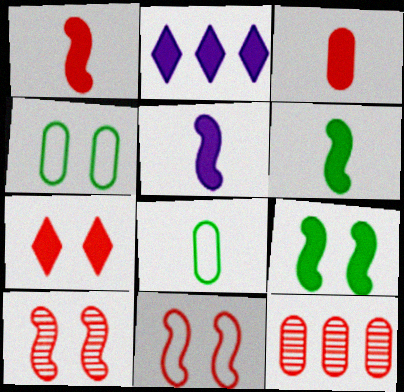[[1, 5, 6], 
[2, 3, 9], 
[2, 8, 10]]